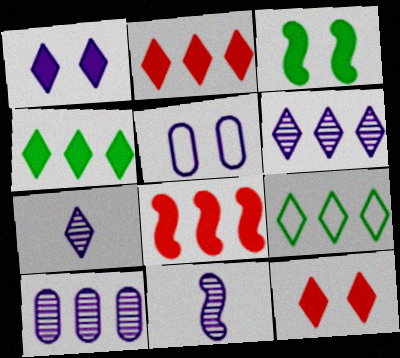[[2, 6, 9], 
[7, 9, 12], 
[8, 9, 10]]